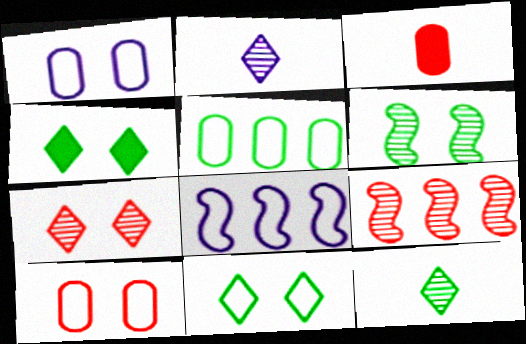[]